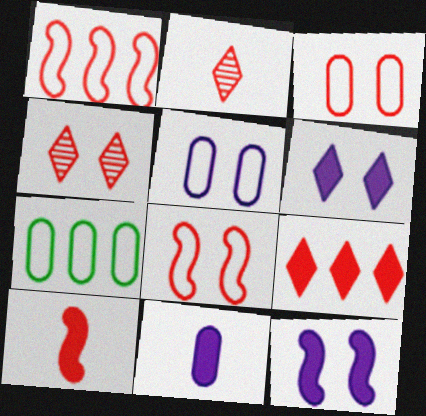[[2, 7, 12]]